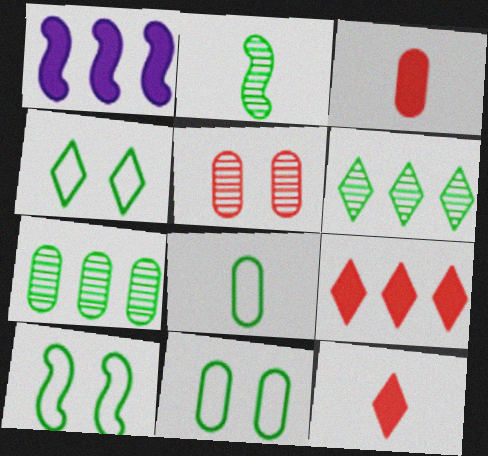[[4, 10, 11]]